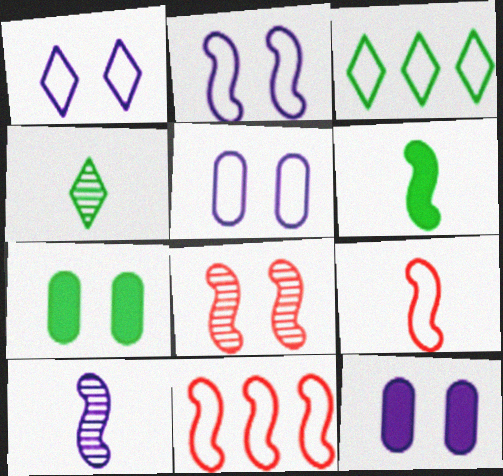[[1, 2, 5], 
[1, 7, 8], 
[3, 5, 9], 
[4, 11, 12], 
[6, 9, 10]]